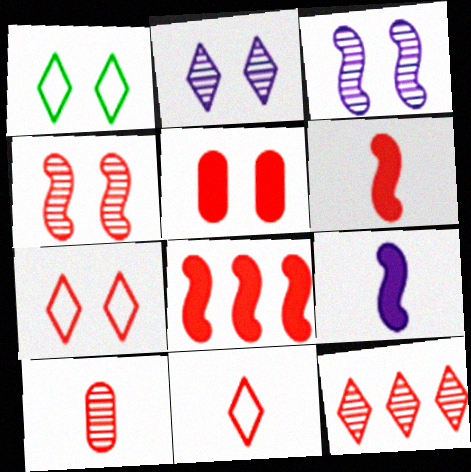[[1, 3, 5], 
[4, 5, 7], 
[4, 10, 12], 
[6, 10, 11], 
[7, 8, 10]]